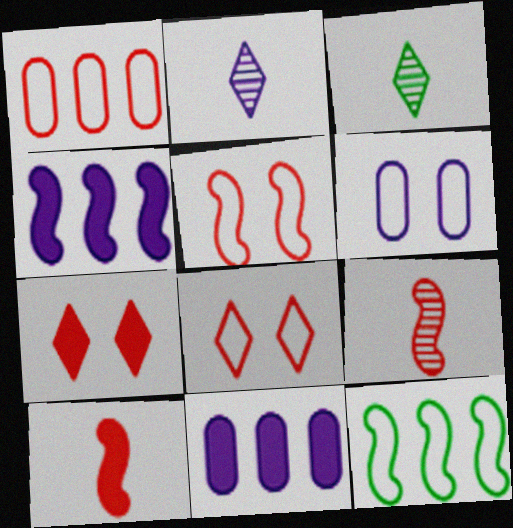[[1, 7, 9], 
[2, 4, 6], 
[3, 5, 11]]